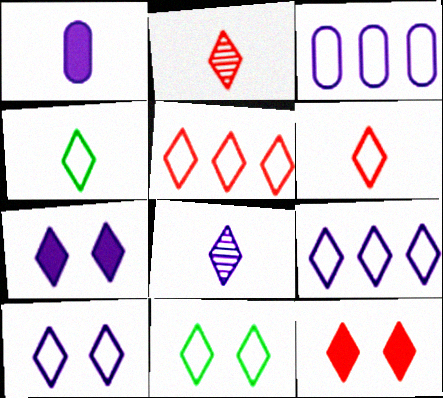[[2, 5, 12], 
[4, 5, 10], 
[6, 9, 11], 
[7, 8, 9]]